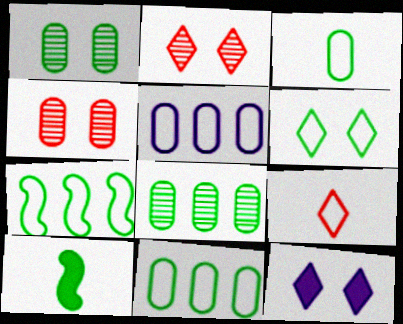[[2, 5, 10], 
[2, 6, 12], 
[3, 6, 7], 
[6, 8, 10]]